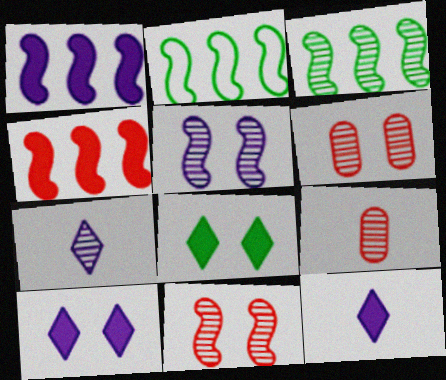[[2, 6, 12], 
[2, 9, 10], 
[3, 6, 7]]